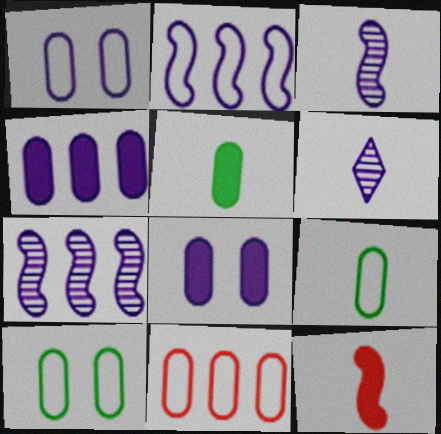[[1, 9, 11], 
[2, 6, 8], 
[6, 9, 12]]